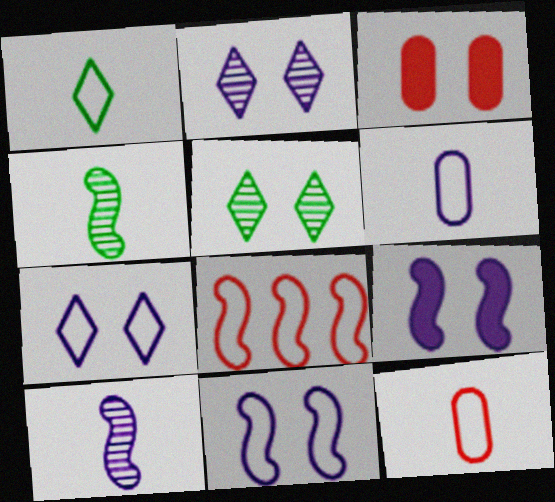[[3, 5, 11], 
[4, 8, 9]]